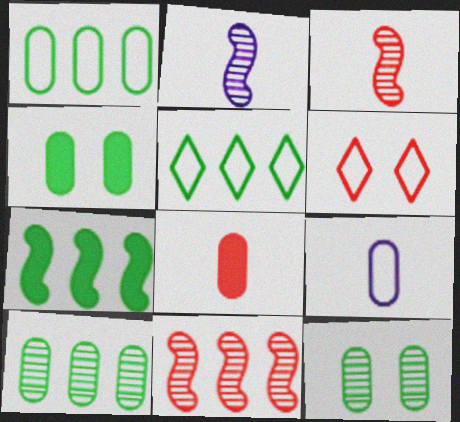[[5, 7, 10], 
[6, 8, 11]]